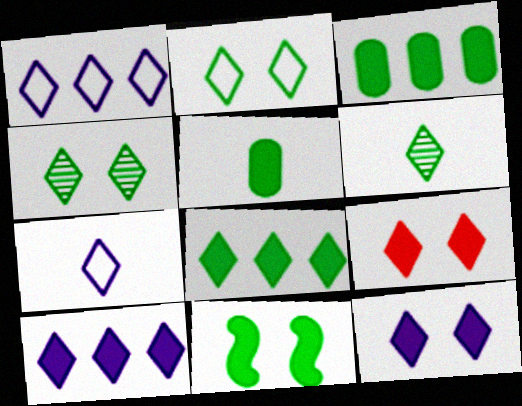[[1, 6, 9], 
[2, 6, 8], 
[5, 8, 11]]